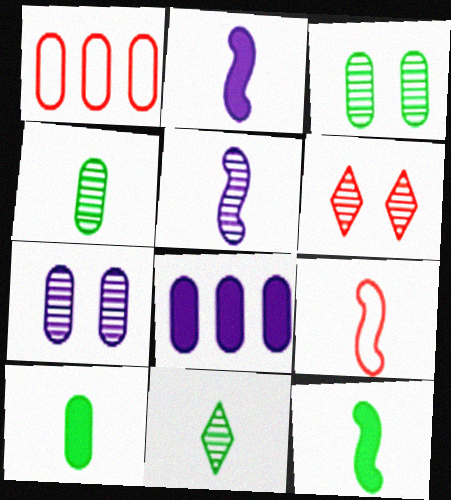[[1, 7, 10], 
[5, 9, 12]]